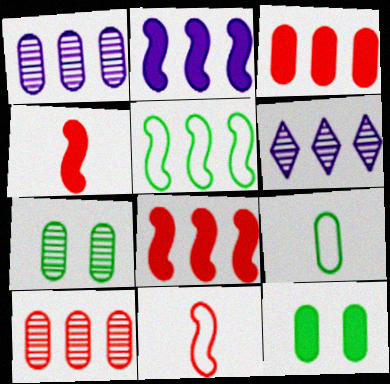[[3, 5, 6], 
[6, 11, 12]]